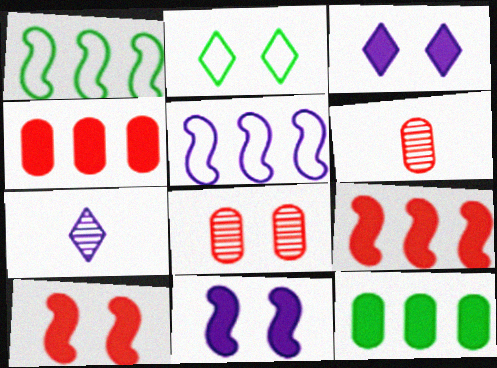[[1, 3, 6], 
[2, 8, 11]]